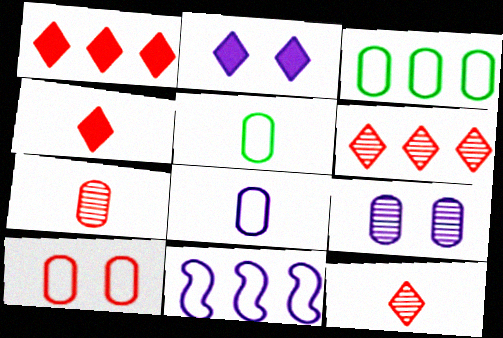[[3, 8, 10]]